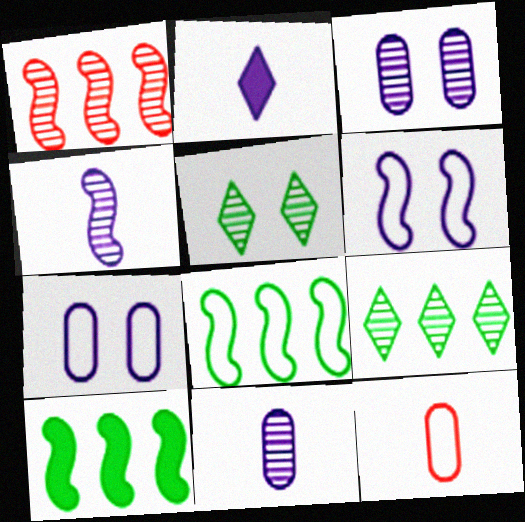[[1, 5, 11]]